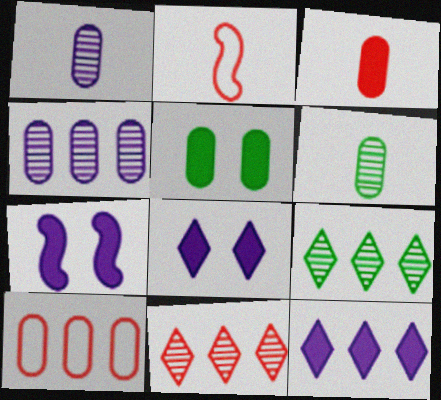[[1, 5, 10]]